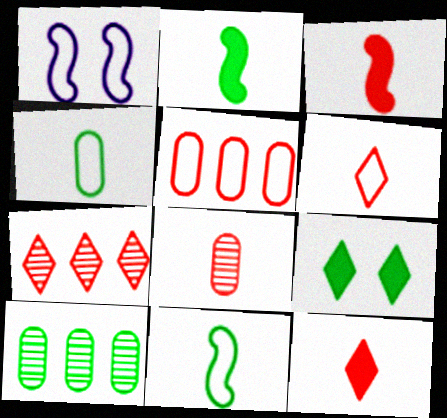[[1, 10, 12], 
[3, 6, 8], 
[9, 10, 11]]